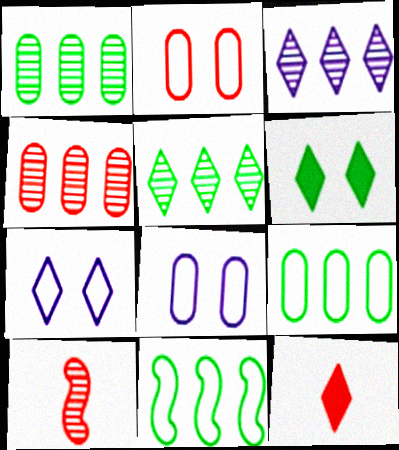[[5, 7, 12]]